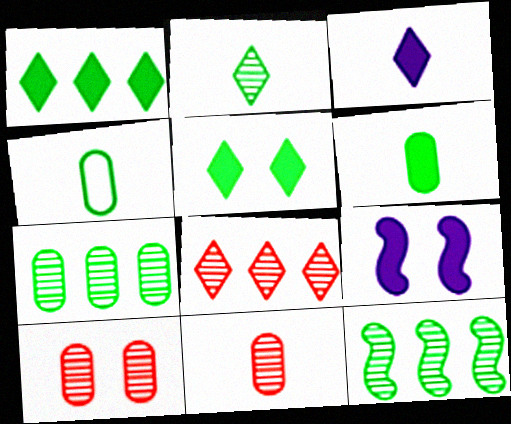[[4, 5, 12], 
[4, 8, 9]]